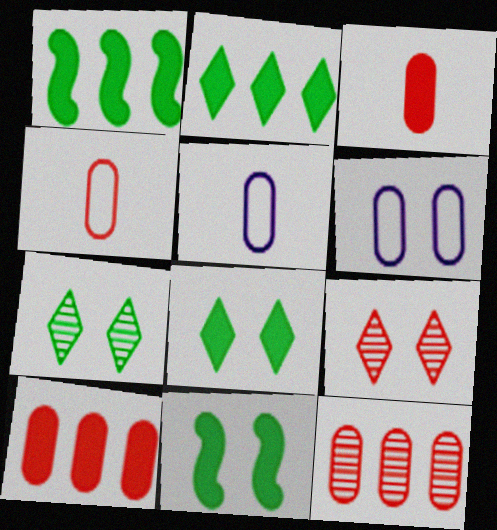[[1, 5, 9], 
[6, 9, 11]]